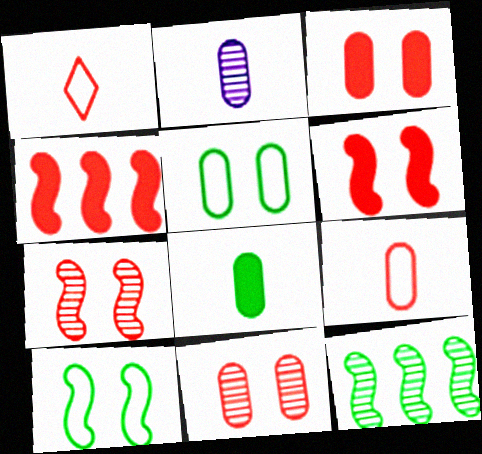[[1, 4, 11], 
[2, 8, 9]]